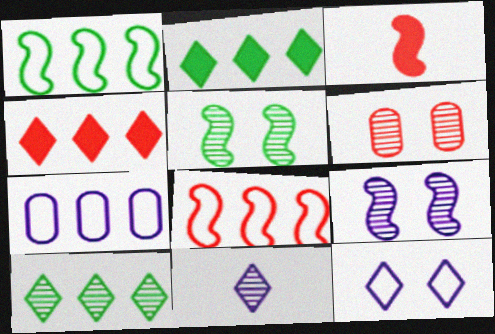[[1, 3, 9]]